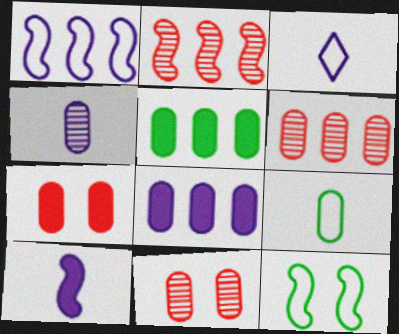[[2, 10, 12], 
[3, 4, 10], 
[8, 9, 11]]